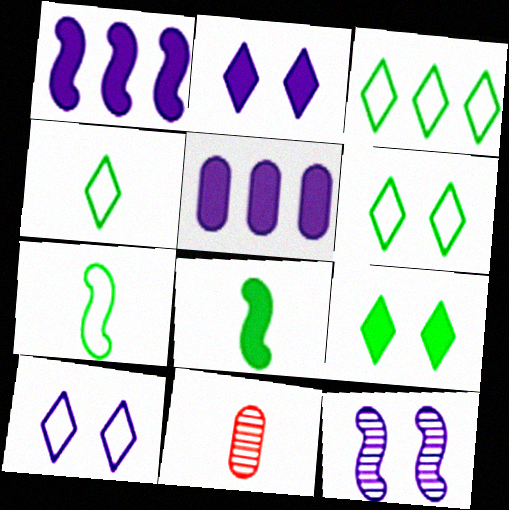[[1, 6, 11], 
[3, 4, 6]]